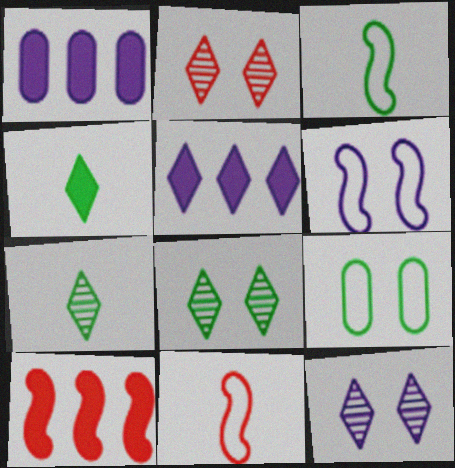[[1, 2, 3], 
[1, 8, 11], 
[2, 8, 12]]